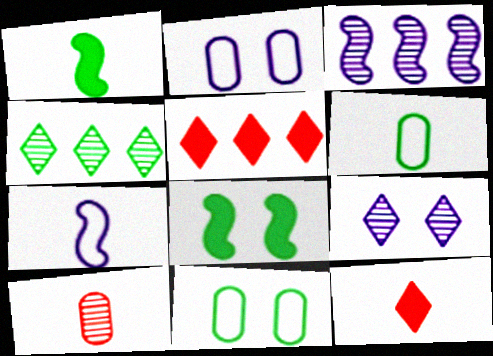[[1, 4, 11], 
[3, 11, 12], 
[4, 6, 8]]